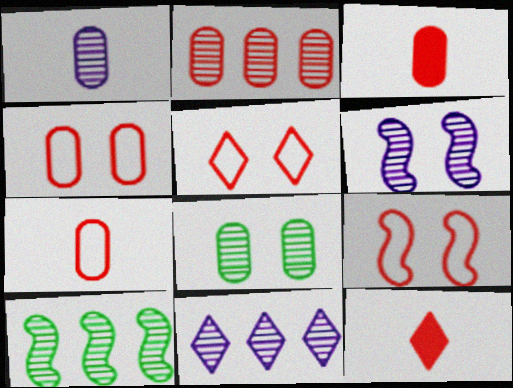[[1, 2, 8], 
[1, 6, 11], 
[2, 3, 4], 
[2, 9, 12], 
[2, 10, 11], 
[4, 5, 9]]